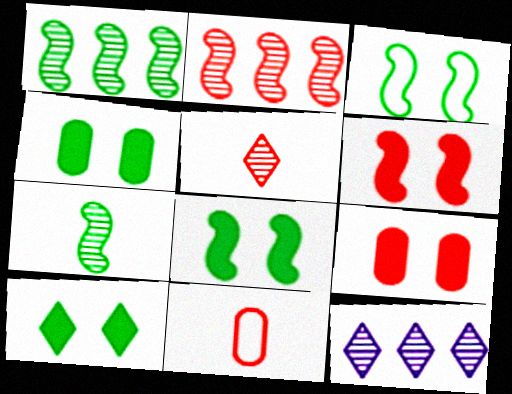[[4, 8, 10], 
[8, 11, 12]]